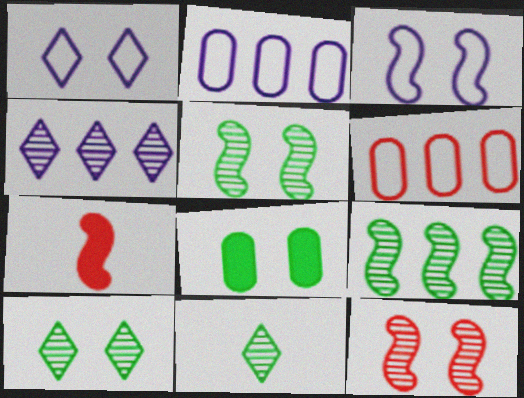[[1, 8, 12], 
[2, 7, 10], 
[3, 7, 9]]